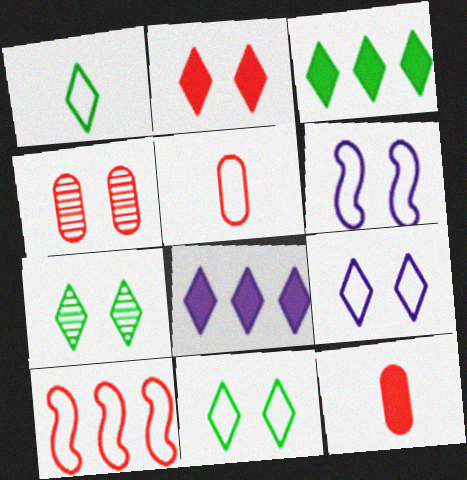[[1, 3, 7], 
[2, 7, 9]]